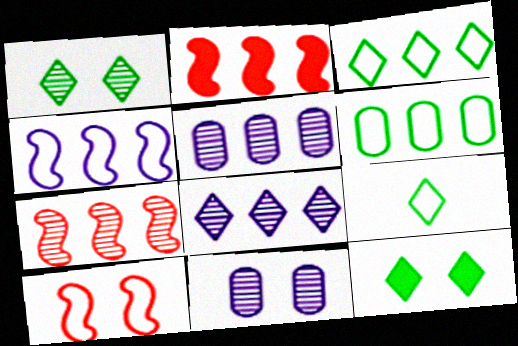[[2, 3, 5], 
[2, 6, 8], 
[2, 9, 11], 
[10, 11, 12]]